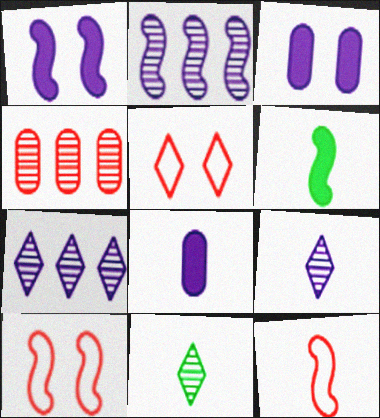[[2, 6, 10], 
[8, 11, 12]]